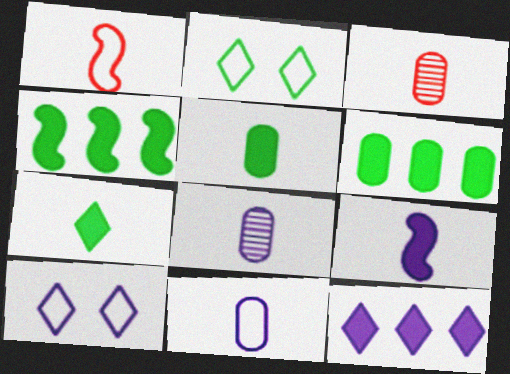[[1, 7, 8], 
[3, 4, 10], 
[3, 5, 11]]